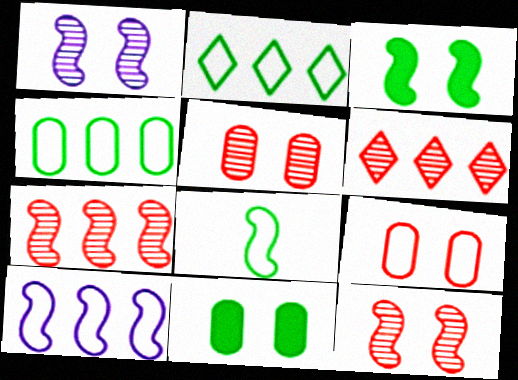[]